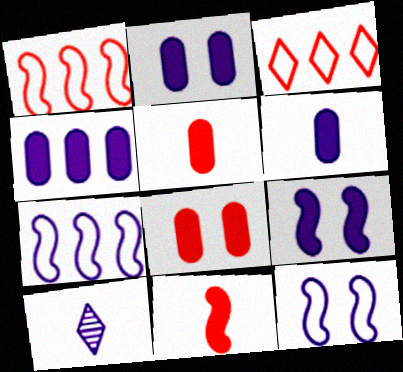[[2, 4, 6], 
[2, 7, 10], 
[4, 10, 12]]